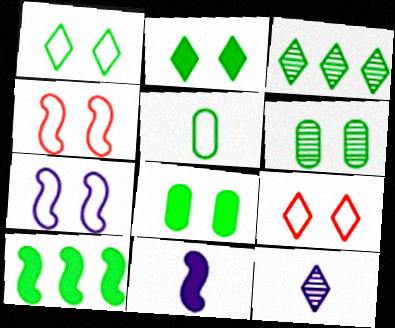[]